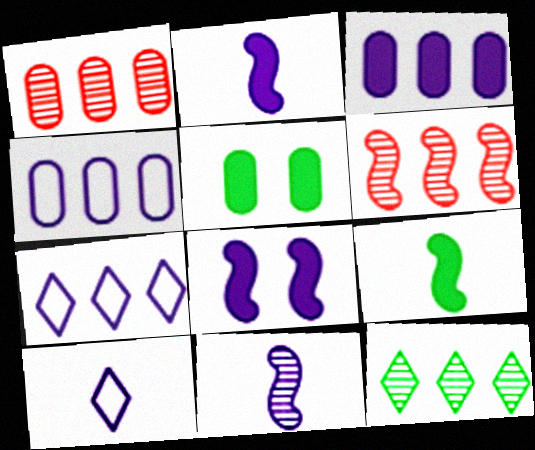[[5, 6, 10]]